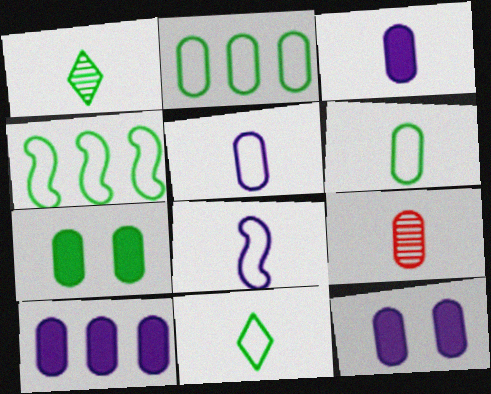[[1, 4, 7], 
[2, 9, 12], 
[3, 6, 9], 
[3, 10, 12]]